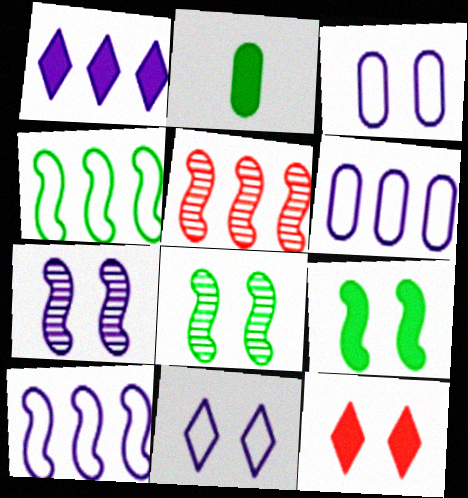[[2, 5, 11], 
[3, 8, 12]]